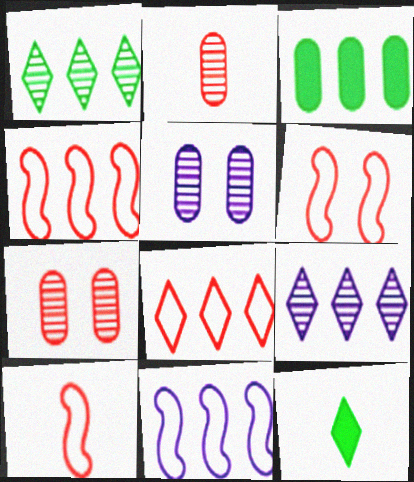[[3, 4, 9], 
[4, 5, 12], 
[4, 6, 10], 
[7, 11, 12]]